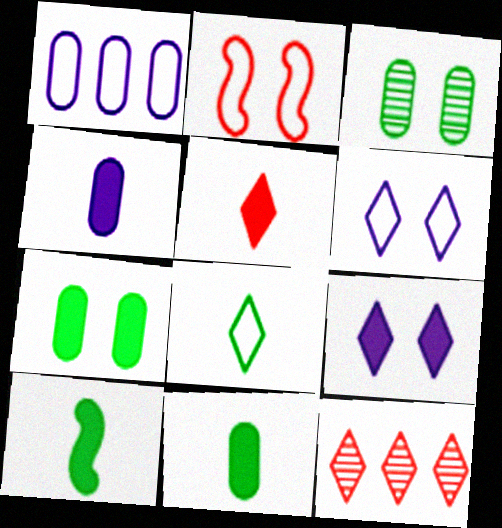[[1, 2, 8], 
[2, 3, 9], 
[4, 5, 10], 
[8, 9, 12]]